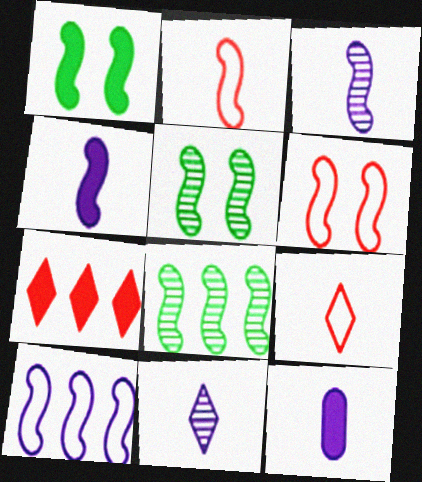[[1, 7, 12], 
[4, 6, 8]]